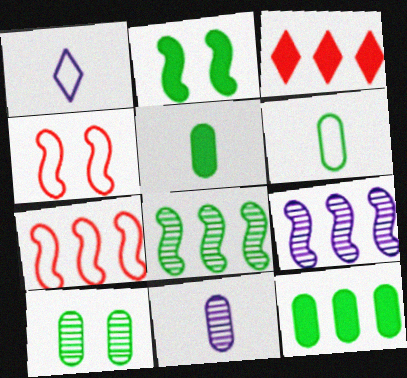[[6, 10, 12]]